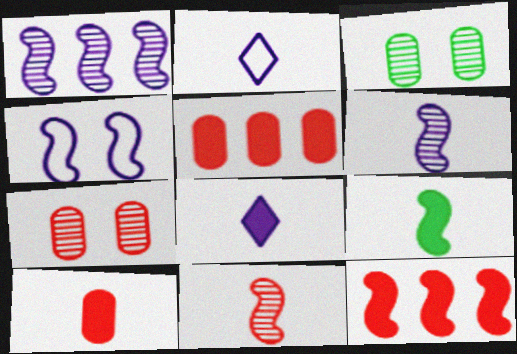[[2, 3, 12], 
[8, 9, 10]]